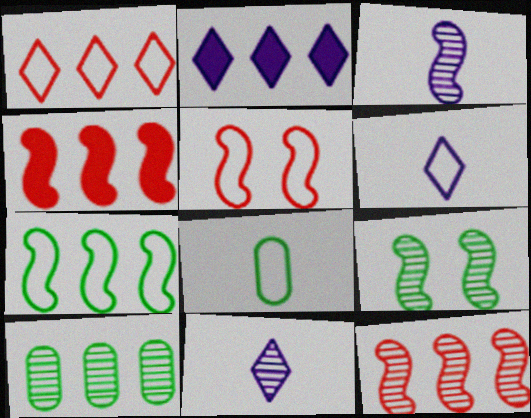[[3, 9, 12]]